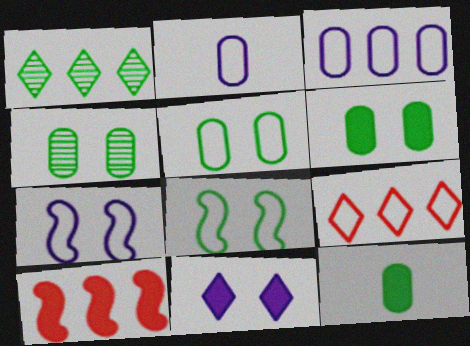[[1, 3, 10], 
[1, 8, 12], 
[2, 8, 9], 
[4, 5, 6], 
[10, 11, 12]]